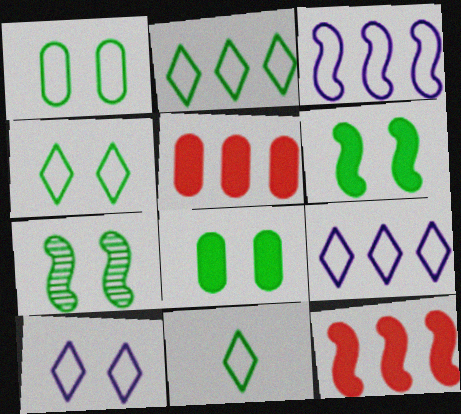[[2, 4, 11], 
[4, 7, 8]]